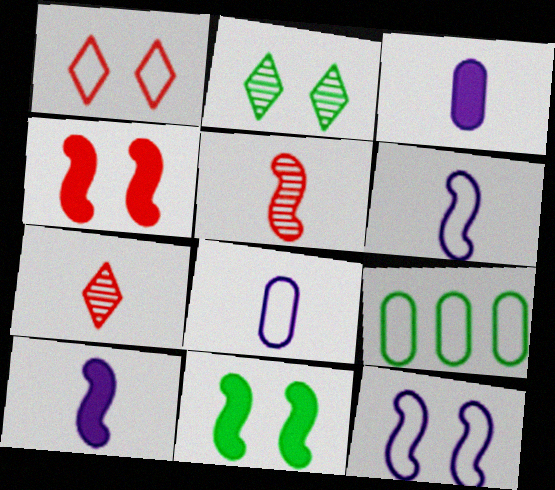[[1, 6, 9]]